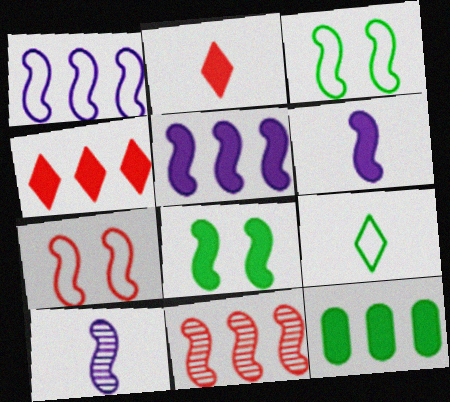[[3, 6, 11], 
[4, 5, 12]]